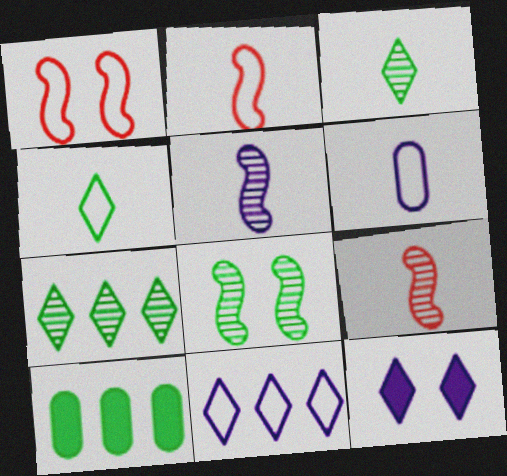[[2, 4, 6], 
[4, 8, 10]]